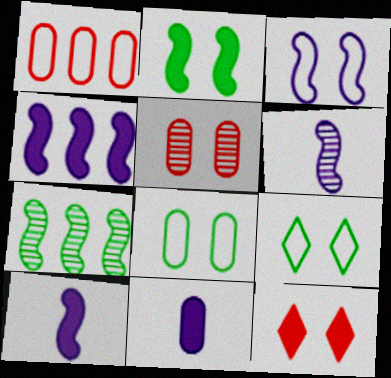[[3, 4, 6]]